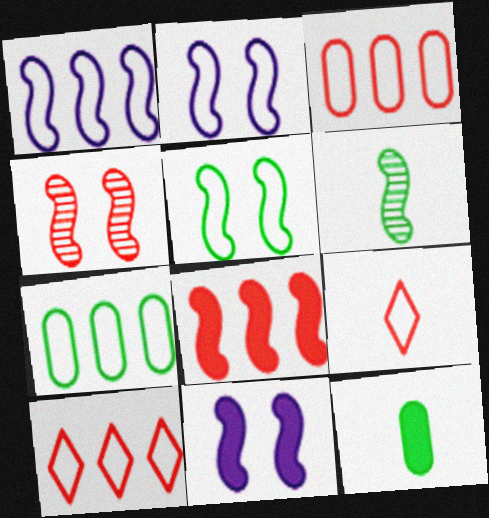[[1, 7, 10], 
[2, 6, 8], 
[2, 7, 9], 
[4, 5, 11]]